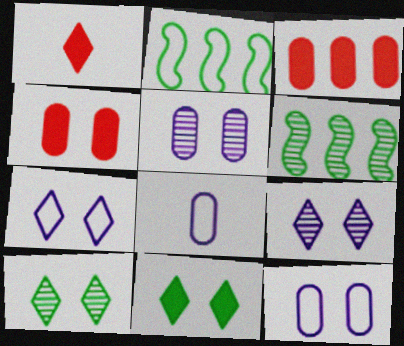[[1, 2, 5], 
[1, 6, 12]]